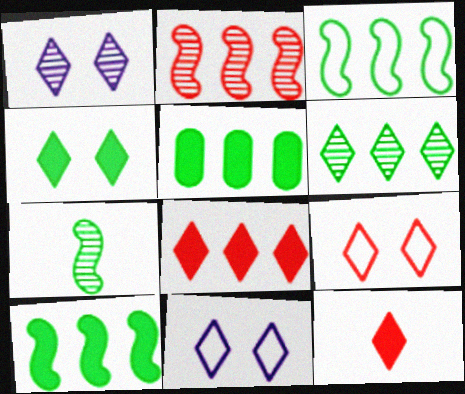[[1, 4, 9], 
[3, 5, 6], 
[6, 11, 12]]